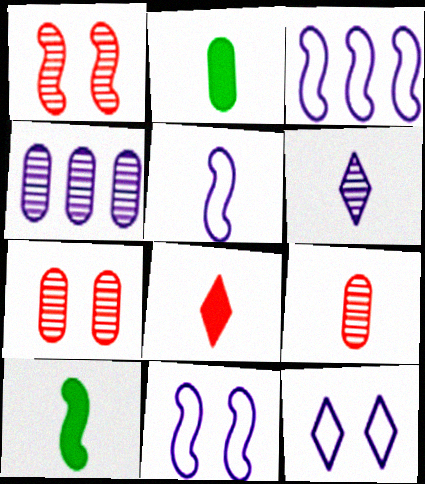[[1, 3, 10], 
[3, 5, 11]]